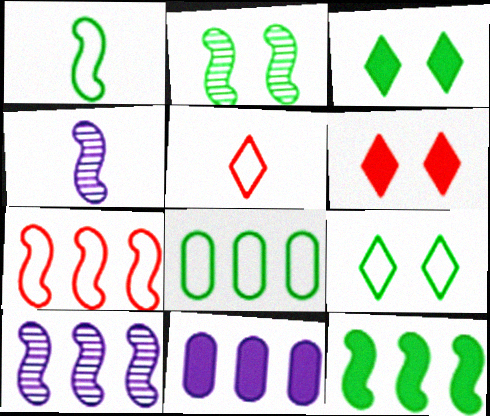[[1, 2, 12], 
[1, 8, 9], 
[2, 5, 11], 
[4, 6, 8], 
[7, 10, 12]]